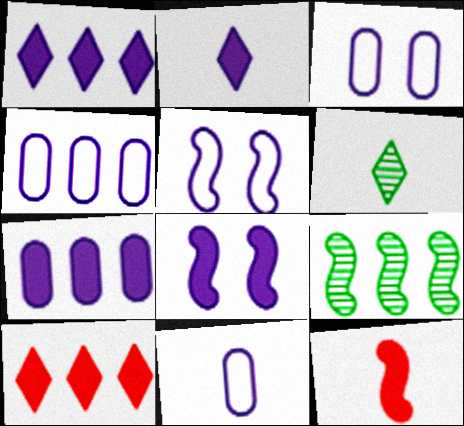[[2, 7, 8], 
[3, 4, 11], 
[4, 9, 10], 
[5, 9, 12], 
[6, 11, 12]]